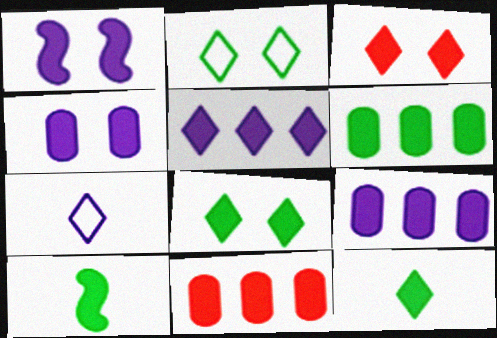[[1, 11, 12], 
[3, 5, 12], 
[3, 9, 10], 
[6, 8, 10], 
[6, 9, 11]]